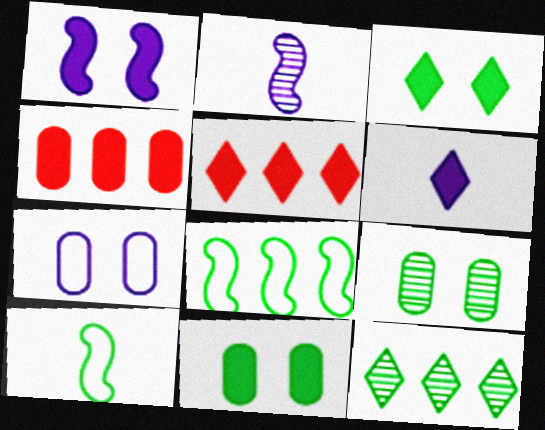[[3, 5, 6], 
[10, 11, 12]]